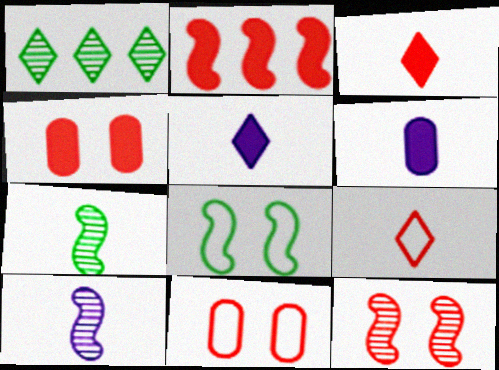[[2, 3, 4], 
[2, 8, 10], 
[6, 7, 9]]